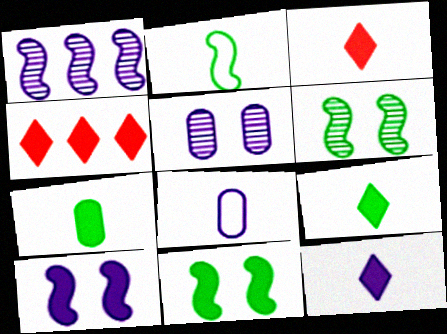[[2, 4, 5], 
[3, 9, 12], 
[4, 6, 8], 
[4, 7, 10]]